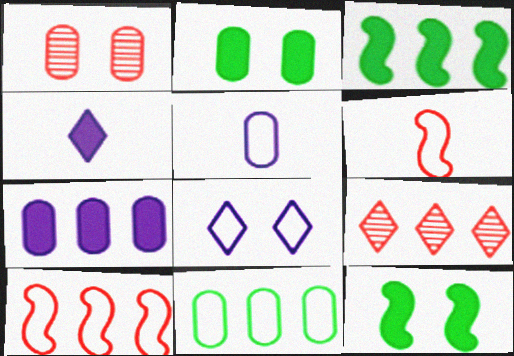[[1, 8, 12], 
[5, 9, 12], 
[6, 8, 11]]